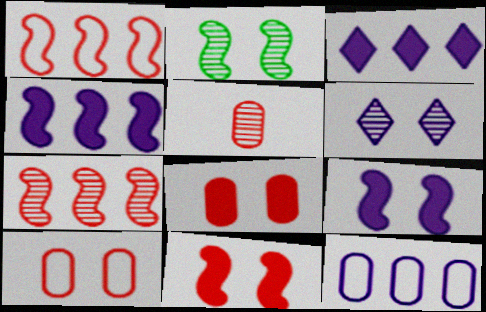[]